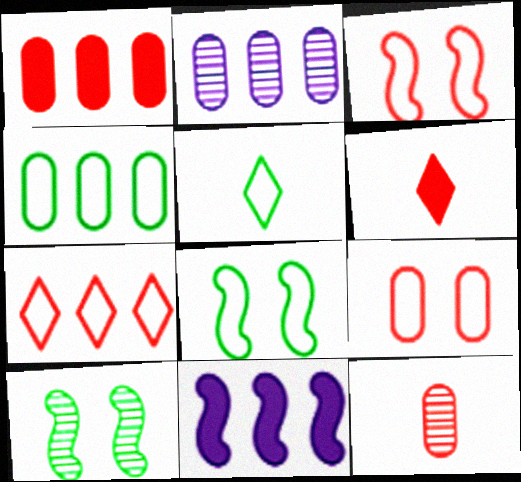[[1, 2, 4], 
[1, 9, 12], 
[2, 6, 8], 
[4, 5, 8]]